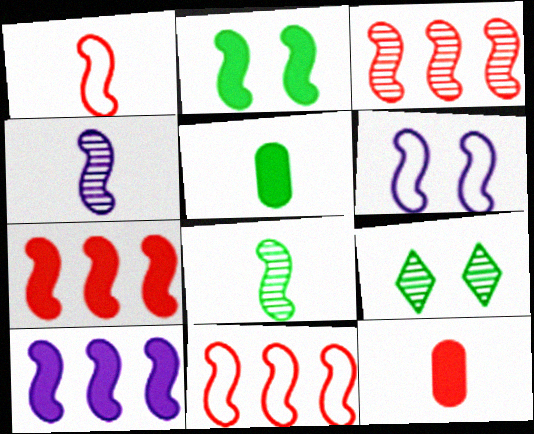[[2, 4, 11], 
[3, 7, 11], 
[4, 6, 10], 
[6, 7, 8]]